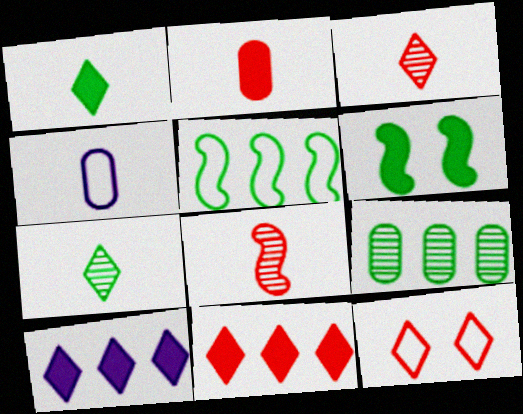[[1, 4, 8], 
[2, 6, 10], 
[3, 11, 12], 
[4, 5, 12], 
[7, 10, 12]]